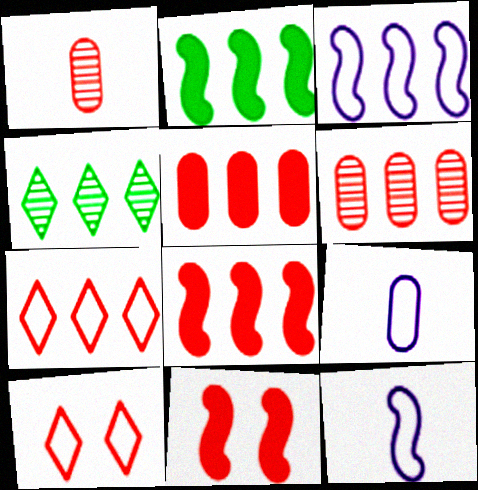[[1, 7, 11], 
[1, 8, 10], 
[3, 4, 5], 
[4, 9, 11], 
[6, 7, 8]]